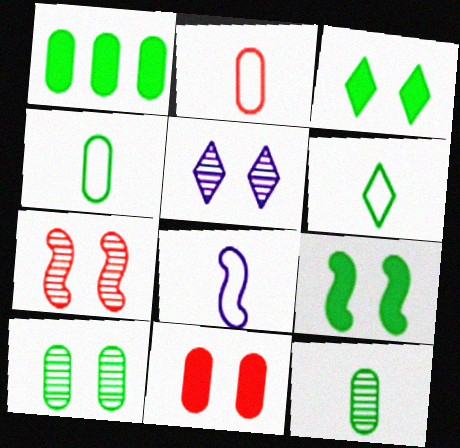[[1, 4, 10], 
[2, 6, 8], 
[5, 7, 10]]